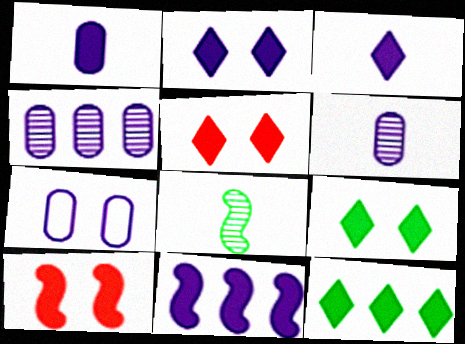[[1, 2, 11], 
[1, 4, 7], 
[1, 10, 12], 
[2, 5, 9], 
[3, 5, 12]]